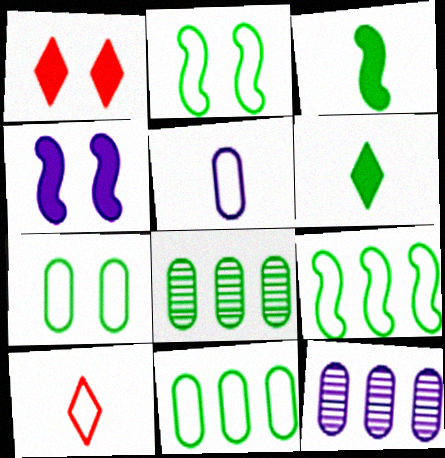[[2, 6, 8], 
[4, 8, 10]]